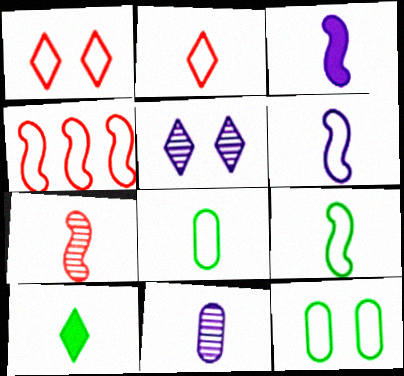[[2, 6, 8], 
[3, 7, 9]]